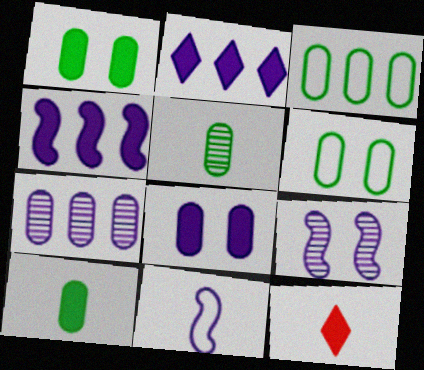[[1, 3, 5], 
[1, 4, 12], 
[3, 9, 12], 
[4, 9, 11], 
[5, 11, 12]]